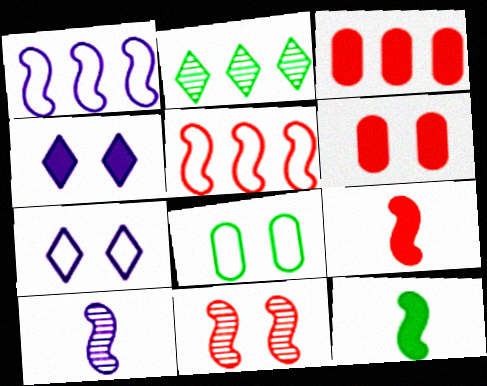[[1, 2, 3], 
[1, 11, 12], 
[2, 8, 12], 
[3, 4, 12], 
[4, 8, 11], 
[5, 9, 11]]